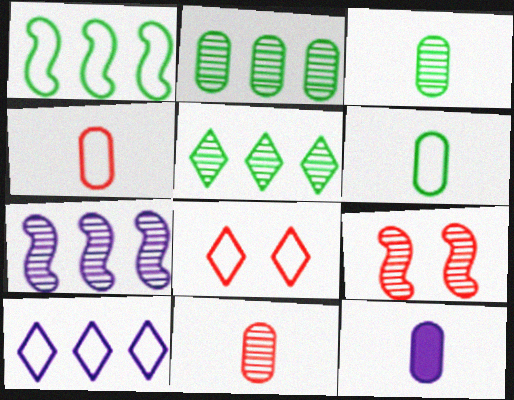[[3, 4, 12], 
[6, 11, 12]]